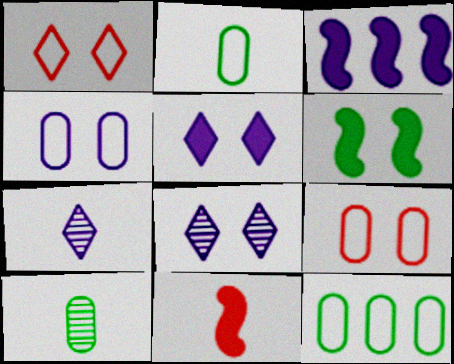[[1, 3, 10], 
[2, 7, 11], 
[3, 4, 7], 
[3, 6, 11], 
[6, 8, 9], 
[8, 11, 12]]